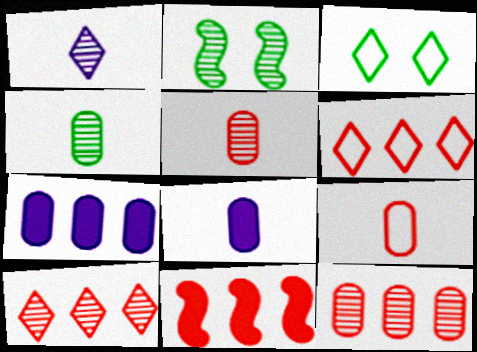[[1, 2, 12], 
[2, 6, 8], 
[4, 8, 9], 
[6, 11, 12]]